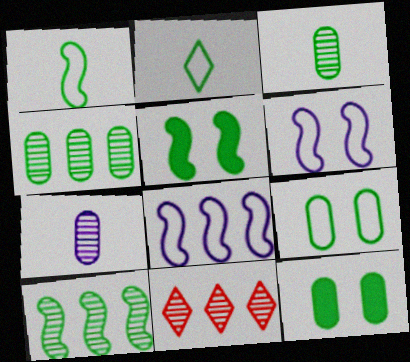[[1, 5, 10], 
[2, 4, 5], 
[2, 10, 12]]